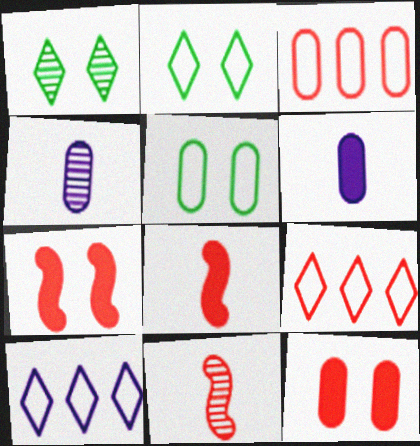[[9, 11, 12]]